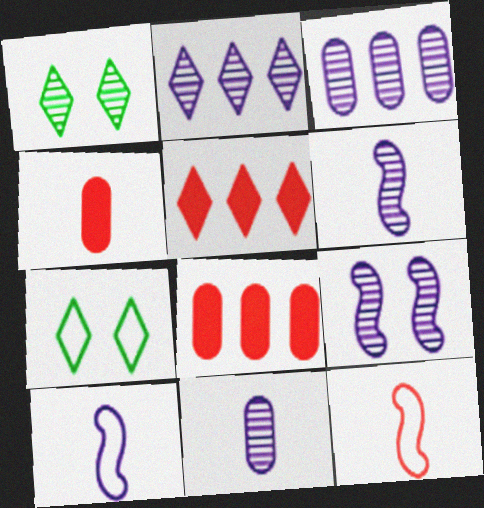[[1, 8, 10], 
[2, 9, 11], 
[6, 7, 8]]